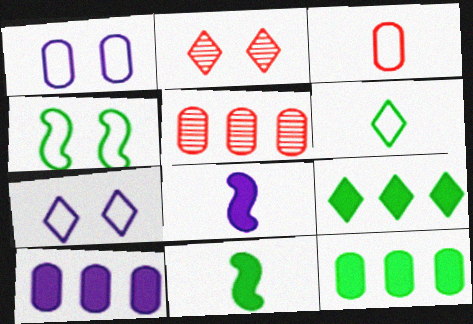[[5, 7, 11]]